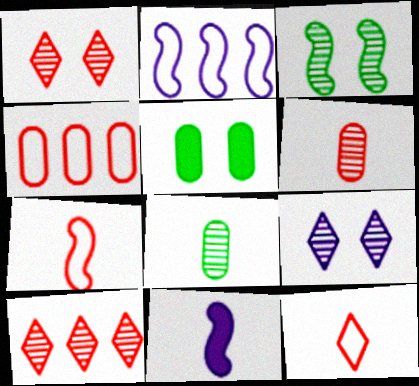[[8, 11, 12]]